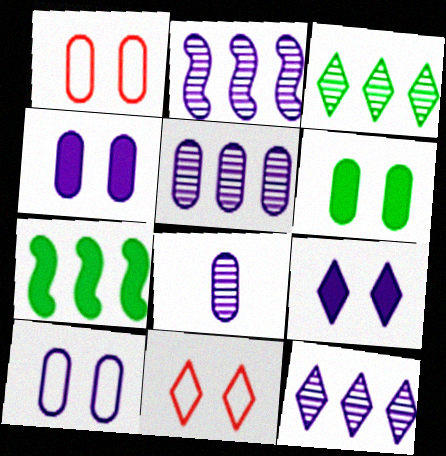[[2, 5, 12], 
[7, 8, 11]]